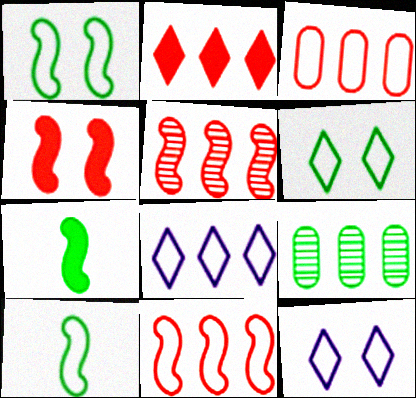[[2, 3, 5], 
[3, 10, 12], 
[6, 7, 9]]